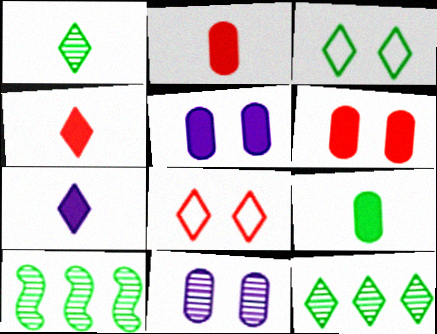[[3, 9, 10], 
[7, 8, 12]]